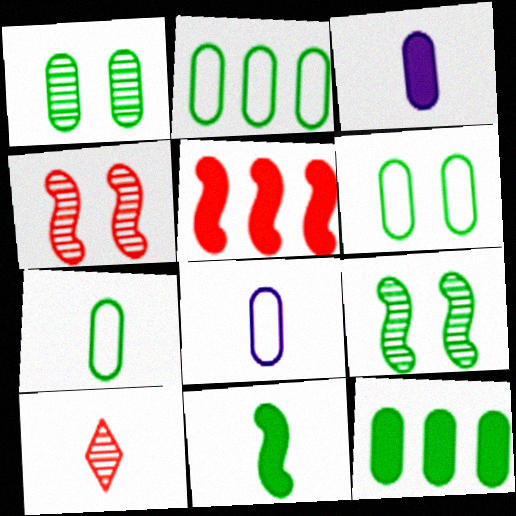[[1, 7, 12], 
[2, 6, 7], 
[8, 10, 11]]